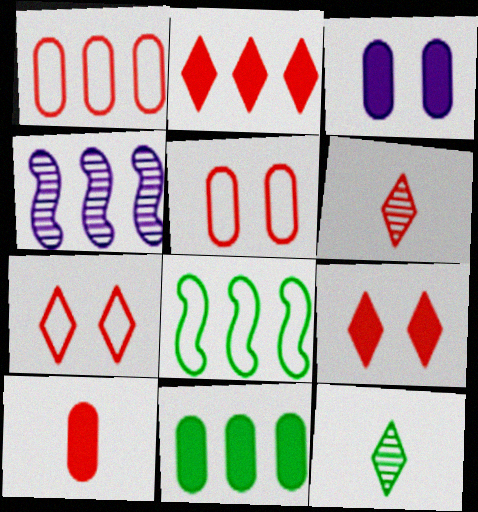[[2, 6, 7], 
[3, 6, 8], 
[3, 10, 11]]